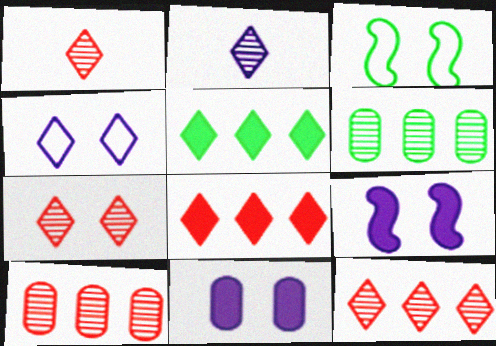[[1, 4, 5], 
[1, 7, 12], 
[3, 7, 11]]